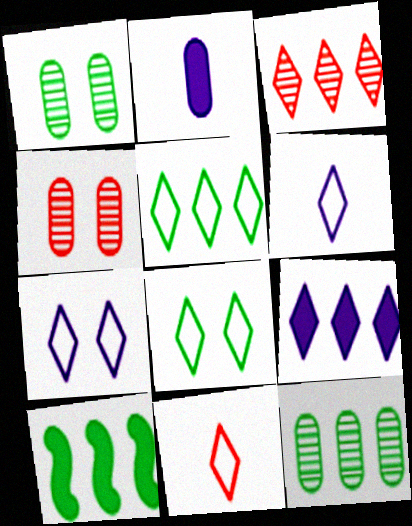[[3, 5, 9], 
[4, 6, 10], 
[5, 7, 11], 
[5, 10, 12]]